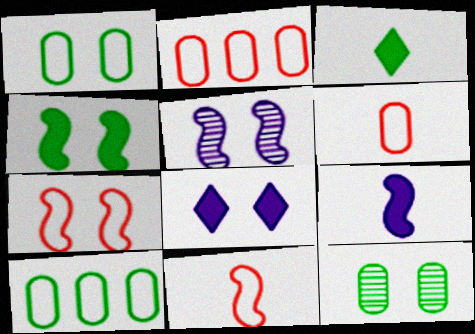[[2, 3, 5], 
[4, 5, 7], 
[7, 8, 12]]